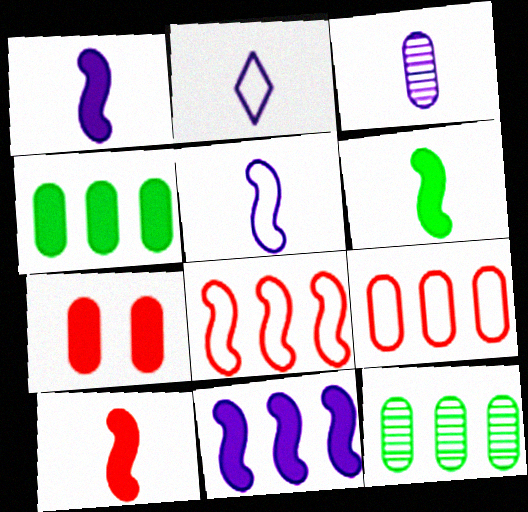[[1, 2, 3], 
[1, 6, 10]]